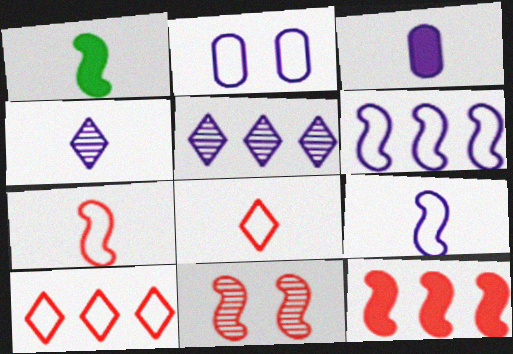[[1, 6, 11], 
[3, 4, 9], 
[7, 11, 12]]